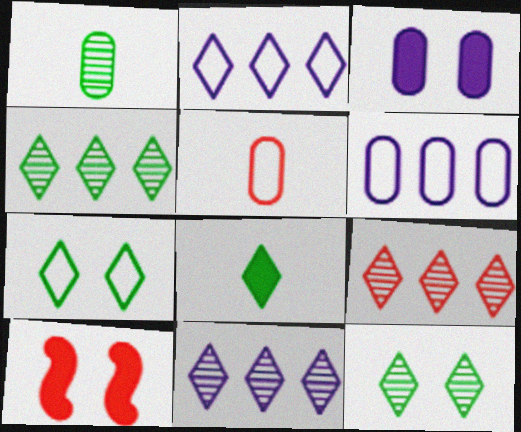[[1, 2, 10], 
[4, 7, 8], 
[4, 9, 11], 
[5, 9, 10]]